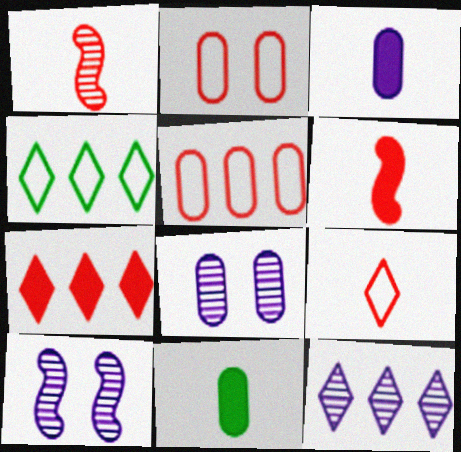[[1, 2, 7], 
[4, 6, 8], 
[4, 7, 12], 
[5, 8, 11]]